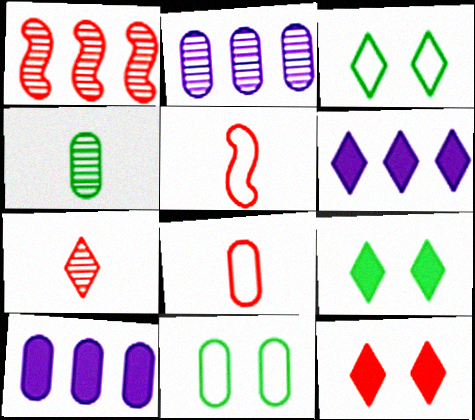[[1, 8, 12], 
[2, 5, 9], 
[3, 6, 7]]